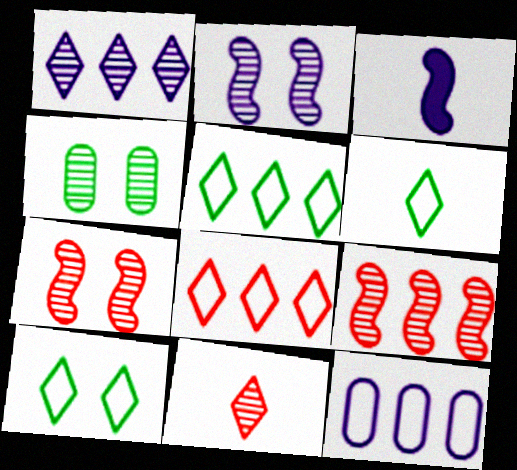[[3, 4, 8], 
[5, 6, 10]]